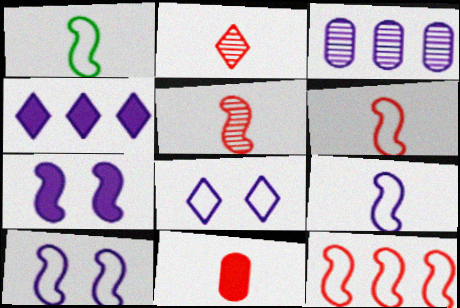[[1, 6, 9], 
[1, 10, 12], 
[2, 6, 11]]